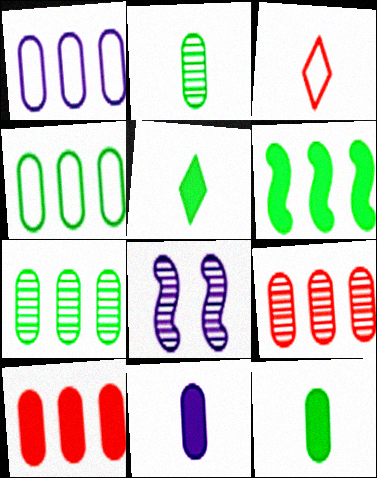[[1, 7, 10]]